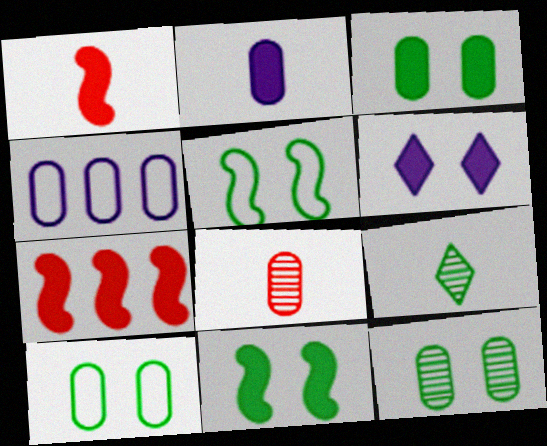[[3, 4, 8], 
[3, 10, 12]]